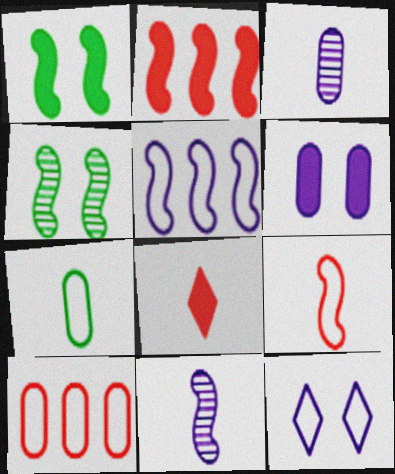[[7, 8, 11]]